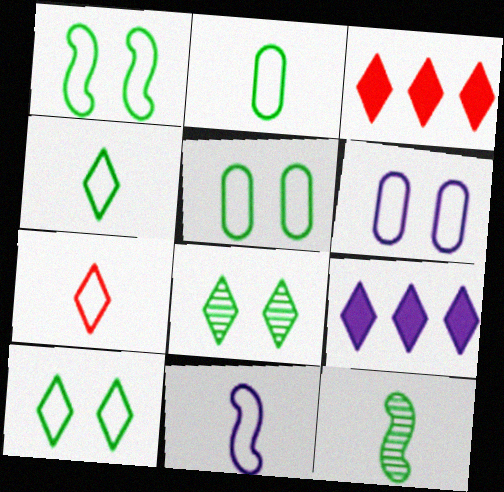[[1, 5, 10], 
[2, 7, 11], 
[3, 6, 12], 
[7, 8, 9]]